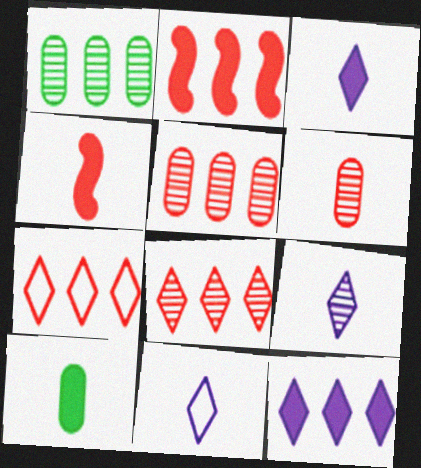[[2, 5, 7], 
[3, 4, 10], 
[3, 9, 11]]